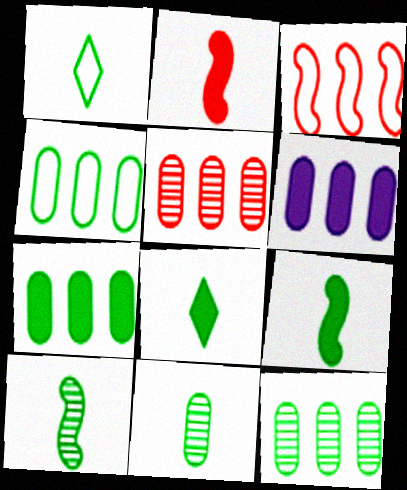[[1, 9, 11], 
[4, 5, 6], 
[4, 7, 12]]